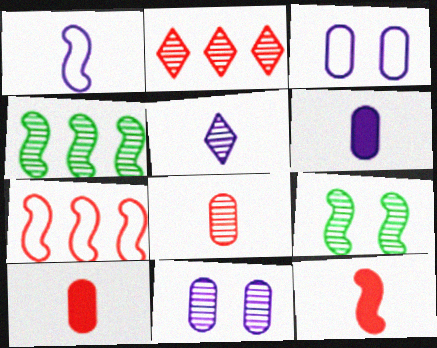[[1, 5, 6]]